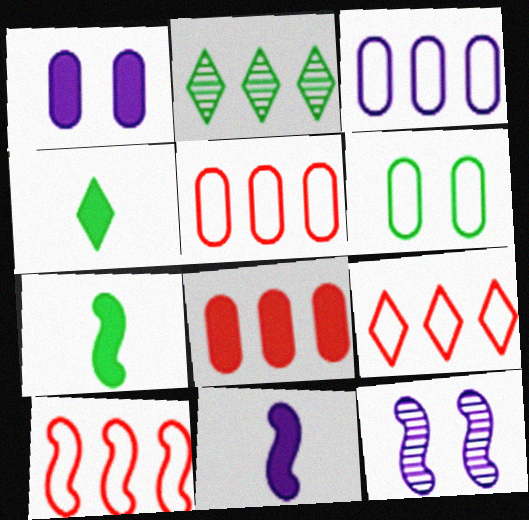[[2, 6, 7], 
[4, 5, 12], 
[5, 9, 10], 
[7, 10, 12]]